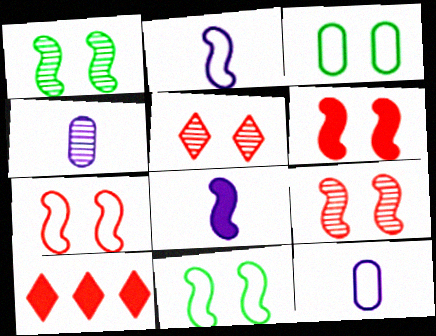[[1, 10, 12], 
[4, 10, 11], 
[6, 7, 9]]